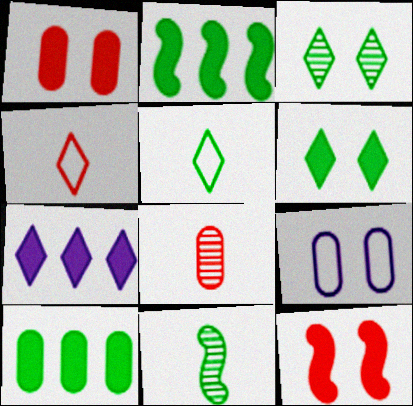[[3, 4, 7], 
[3, 9, 12], 
[8, 9, 10]]